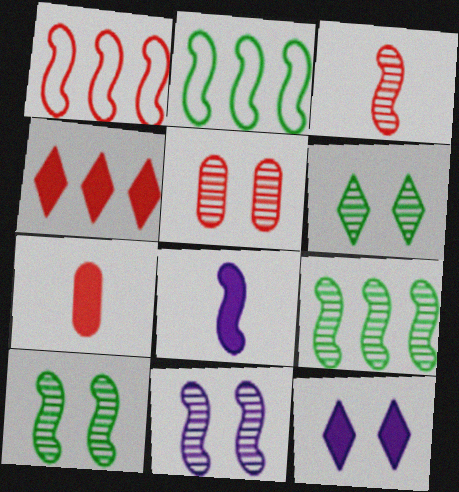[[1, 8, 10], 
[3, 9, 11], 
[5, 6, 11]]